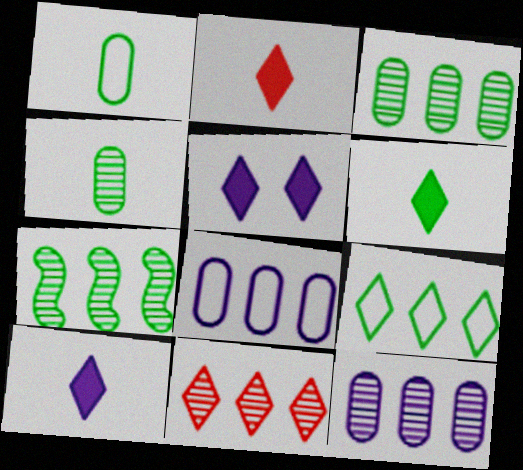[[2, 6, 10], 
[7, 11, 12]]